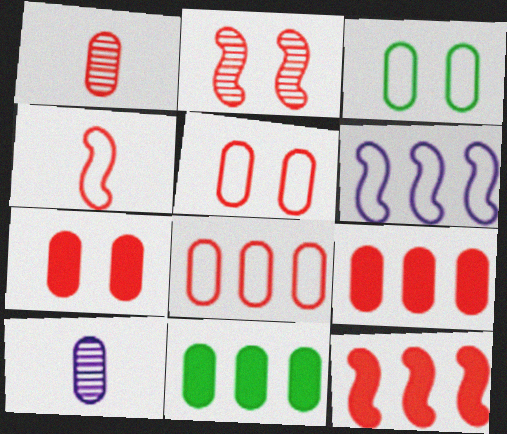[[1, 5, 9], 
[1, 7, 8], 
[2, 4, 12], 
[3, 9, 10], 
[5, 10, 11]]